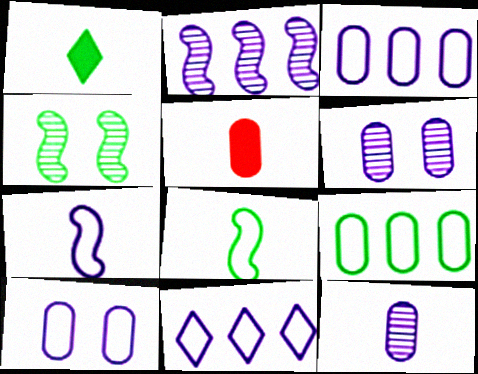[[1, 4, 9], 
[4, 5, 11], 
[5, 6, 9], 
[7, 10, 11]]